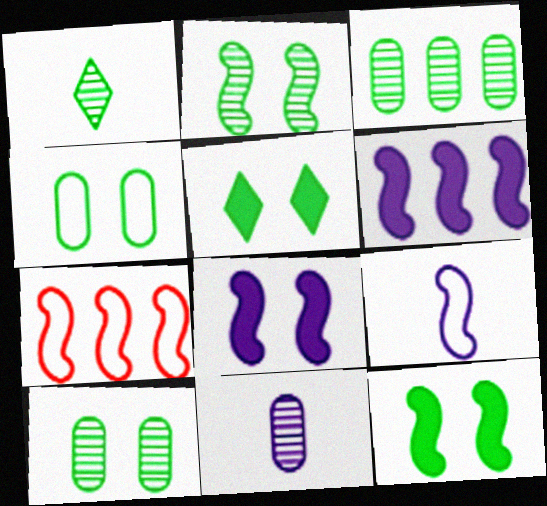[[1, 2, 3], 
[2, 4, 5], 
[5, 7, 11]]